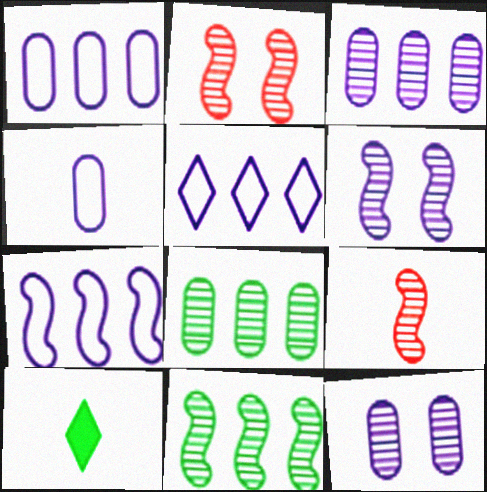[[1, 2, 10], 
[1, 5, 7], 
[4, 9, 10], 
[6, 9, 11]]